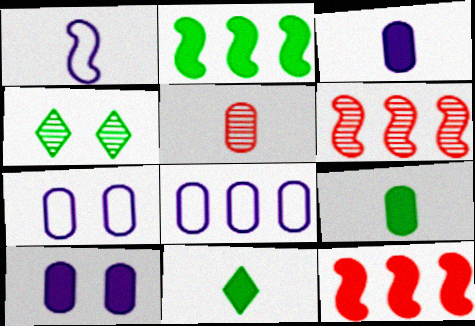[[1, 5, 11], 
[6, 7, 11], 
[10, 11, 12]]